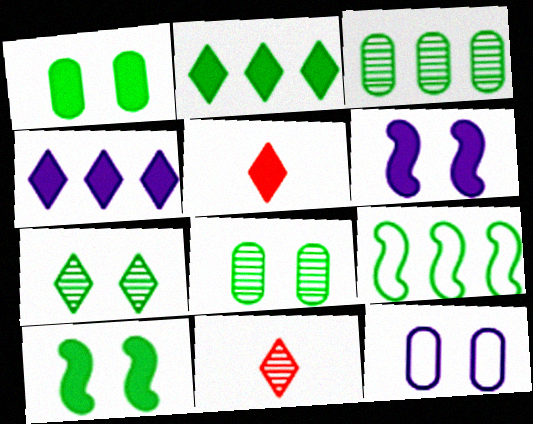[[2, 3, 9]]